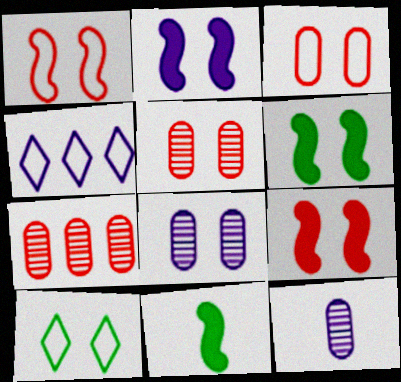[[2, 4, 12], 
[2, 5, 10], 
[2, 6, 9], 
[4, 5, 11], 
[8, 9, 10]]